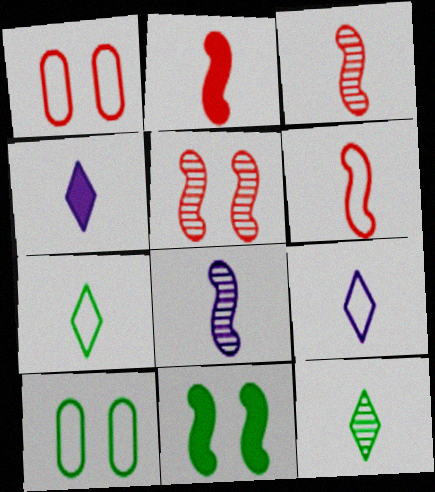[[2, 3, 6]]